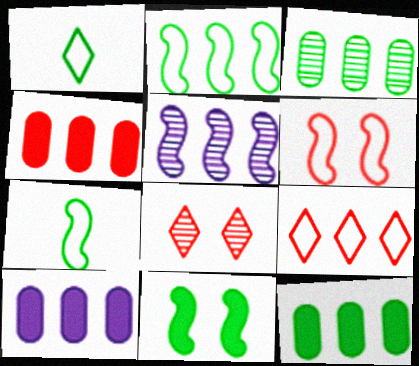[[1, 3, 11], 
[4, 10, 12], 
[5, 9, 12], 
[7, 8, 10]]